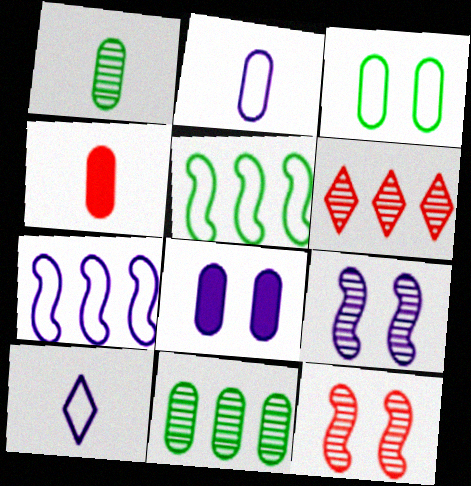[[1, 2, 4], 
[1, 6, 9]]